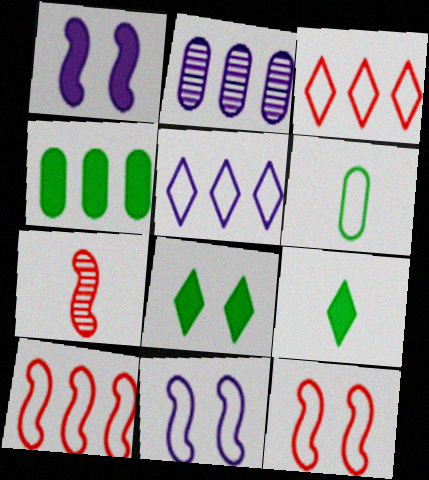[[2, 9, 12], 
[3, 6, 11], 
[5, 6, 12]]